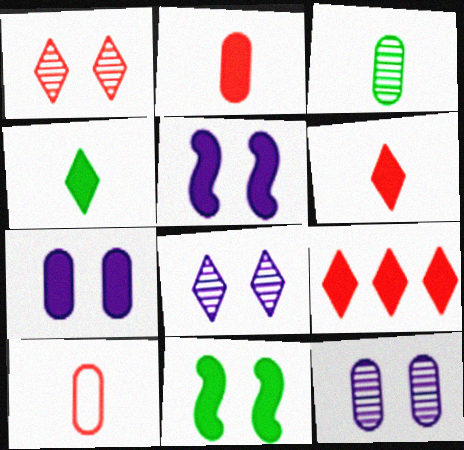[]